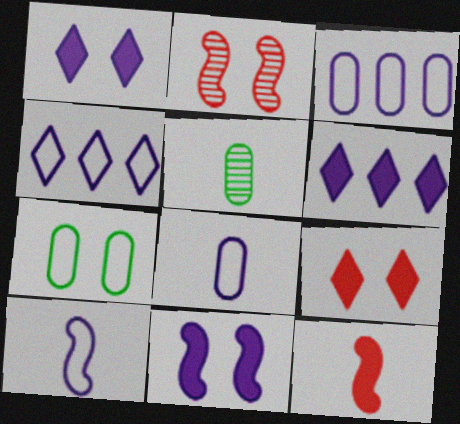[[1, 2, 7]]